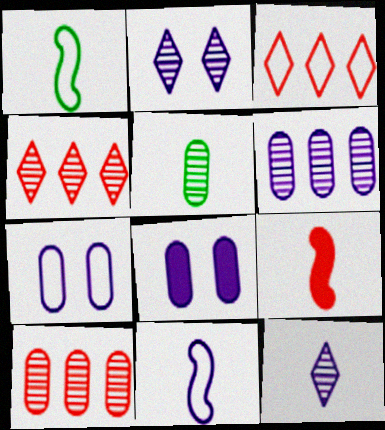[[1, 3, 7], 
[1, 4, 8]]